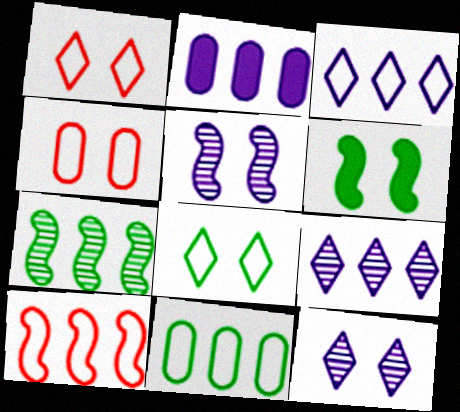[[3, 10, 11], 
[4, 6, 12]]